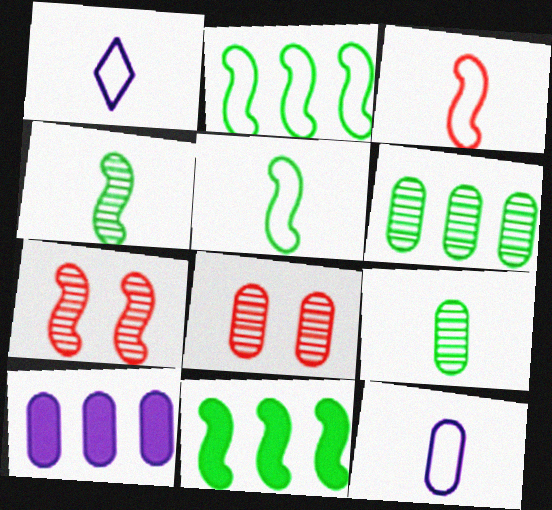[[1, 8, 11]]